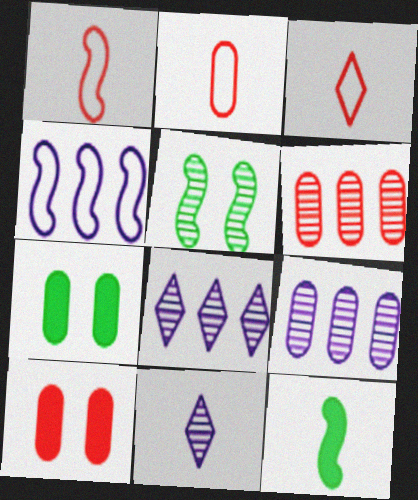[[1, 2, 3], 
[1, 7, 8], 
[2, 6, 10], 
[2, 7, 9], 
[2, 11, 12], 
[5, 6, 11]]